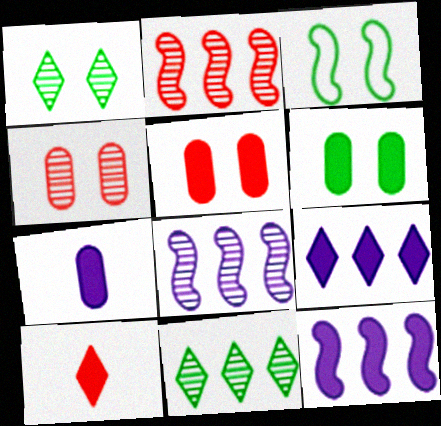[[1, 3, 6], 
[6, 10, 12]]